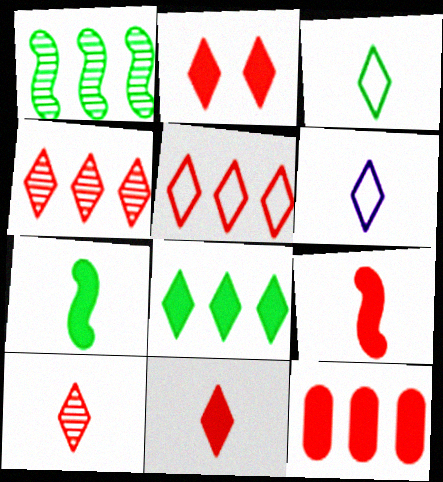[[2, 5, 10], 
[2, 9, 12]]